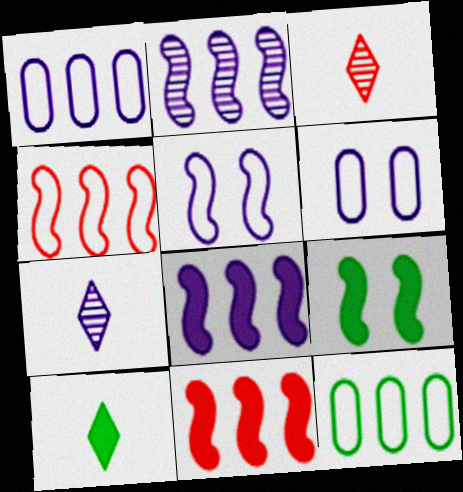[[1, 3, 9], 
[6, 7, 8]]